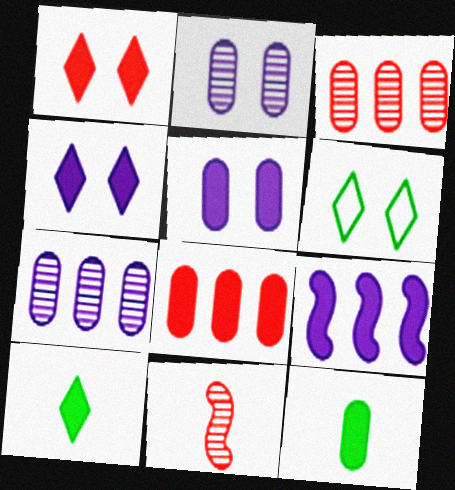[[1, 9, 12], 
[5, 8, 12]]